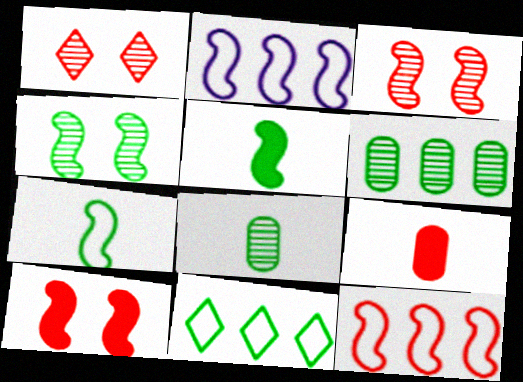[[1, 9, 12], 
[2, 3, 5]]